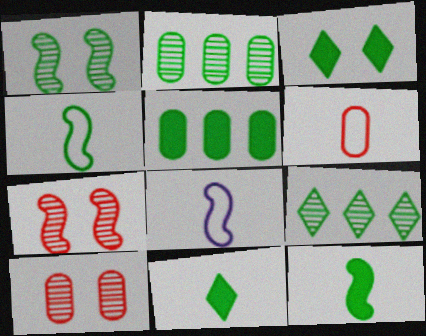[[2, 3, 4], 
[3, 5, 12]]